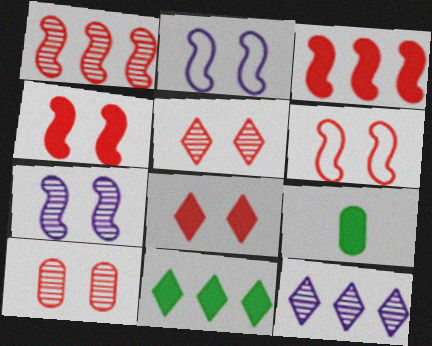[[6, 8, 10], 
[6, 9, 12]]